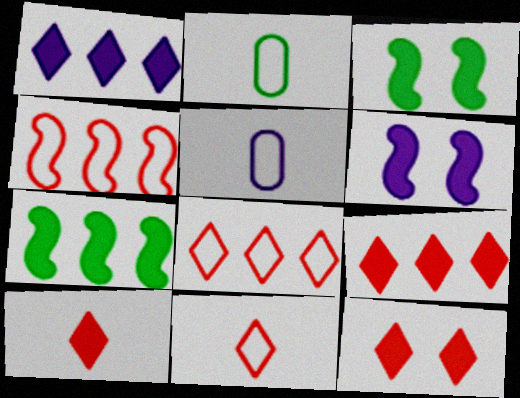[[9, 10, 12]]